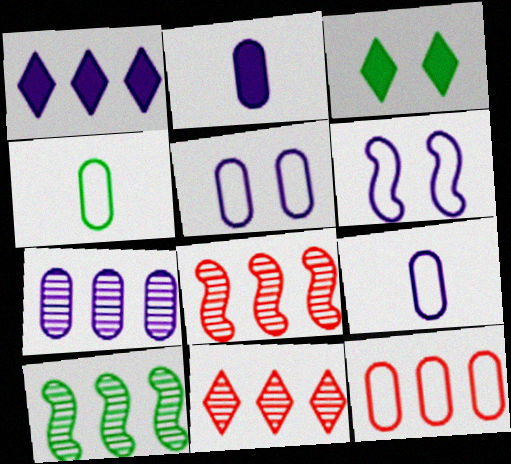[[1, 10, 12], 
[2, 5, 7], 
[3, 4, 10], 
[3, 8, 9], 
[4, 5, 12], 
[7, 10, 11]]